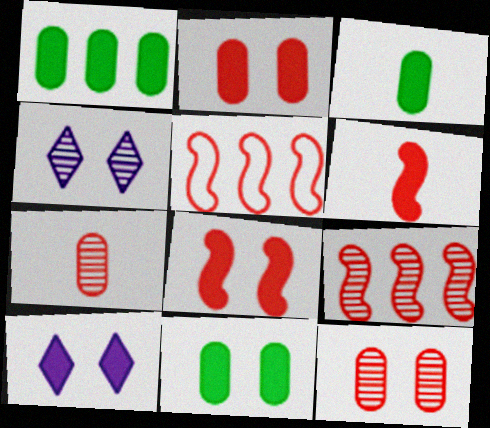[[1, 3, 11], 
[1, 6, 10], 
[3, 4, 5], 
[8, 10, 11]]